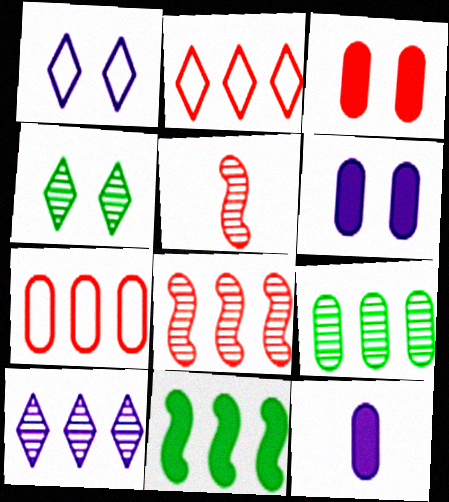[[2, 3, 5], 
[7, 10, 11], 
[8, 9, 10]]